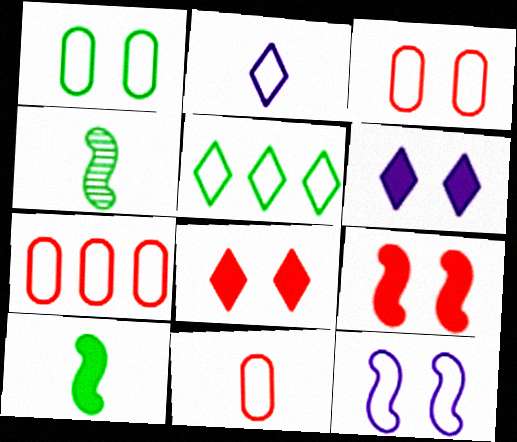[[3, 7, 11], 
[4, 6, 7], 
[5, 11, 12]]